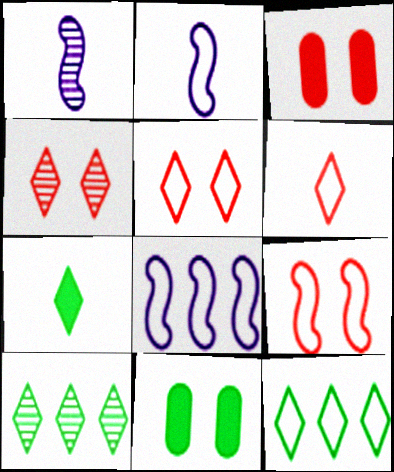[[1, 3, 12], 
[2, 3, 10], 
[3, 4, 9]]